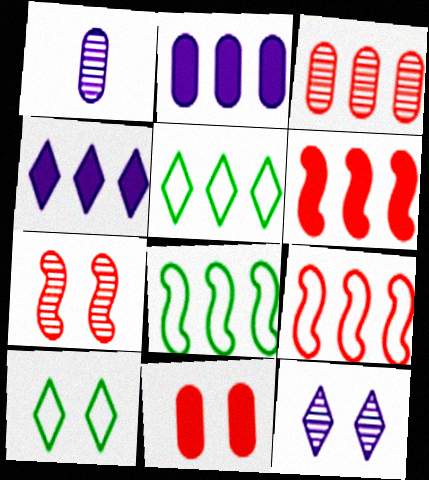[[1, 6, 10], 
[3, 4, 8]]